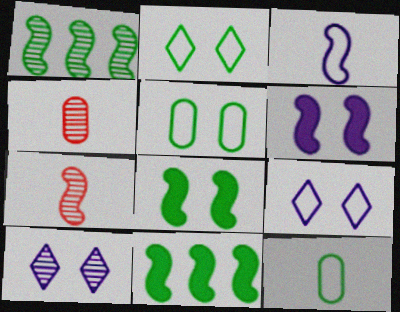[[1, 4, 10], 
[4, 9, 11]]